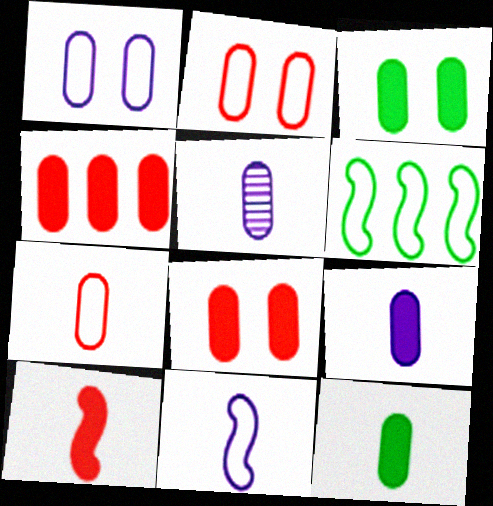[[3, 4, 9], 
[5, 7, 12]]